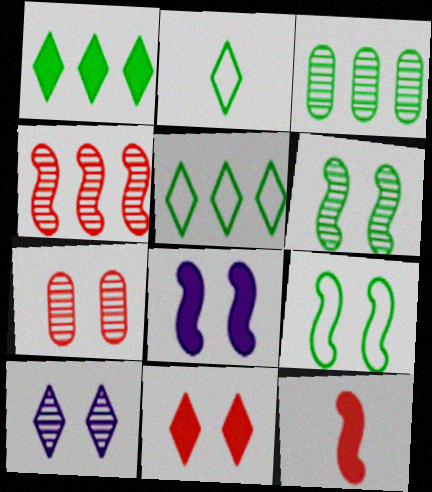[[6, 7, 10]]